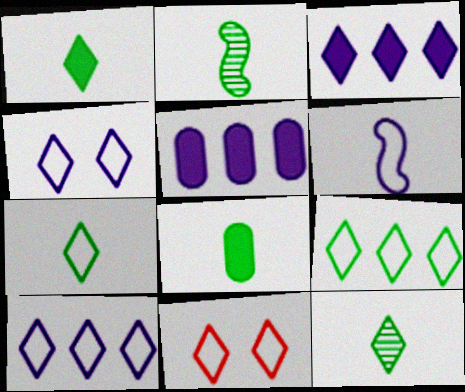[[1, 7, 12], 
[2, 5, 11], 
[2, 7, 8], 
[3, 11, 12], 
[7, 10, 11]]